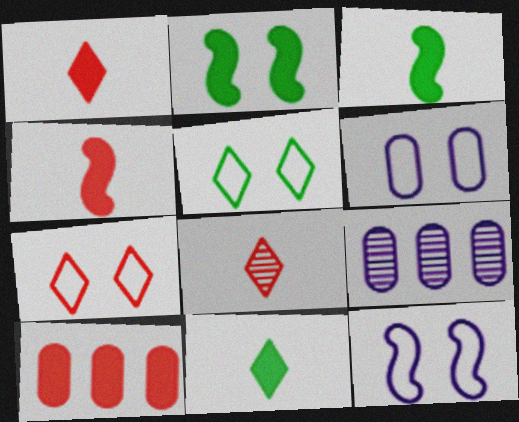[[3, 7, 9], 
[4, 5, 9]]